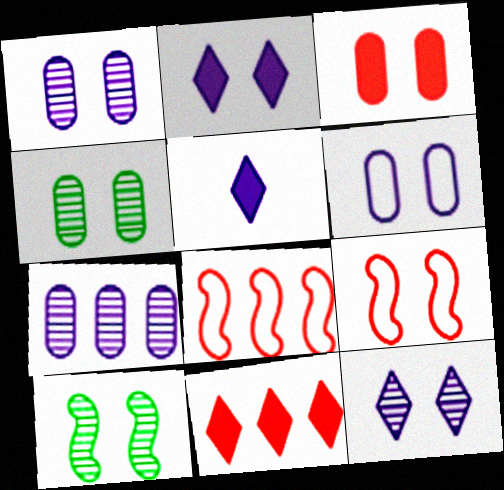[[2, 4, 9], 
[3, 4, 6], 
[4, 5, 8]]